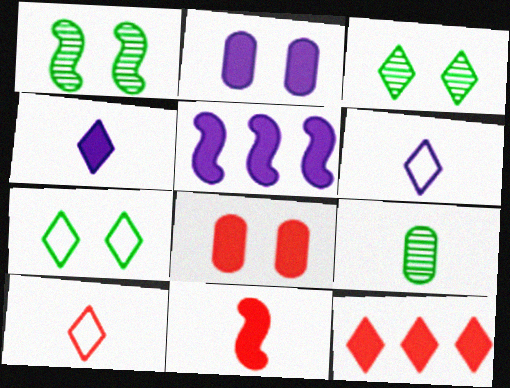[[2, 4, 5], 
[3, 6, 12], 
[6, 9, 11], 
[8, 11, 12]]